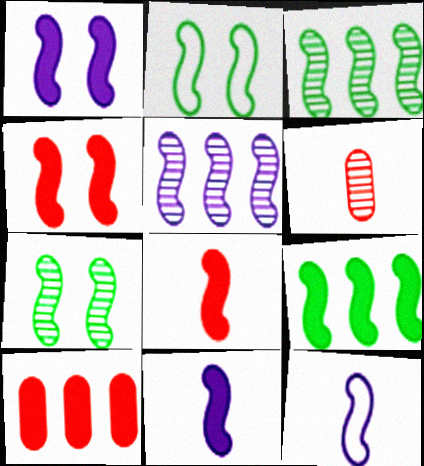[[1, 5, 12], 
[1, 8, 9], 
[2, 5, 8], 
[3, 4, 12], 
[4, 9, 11]]